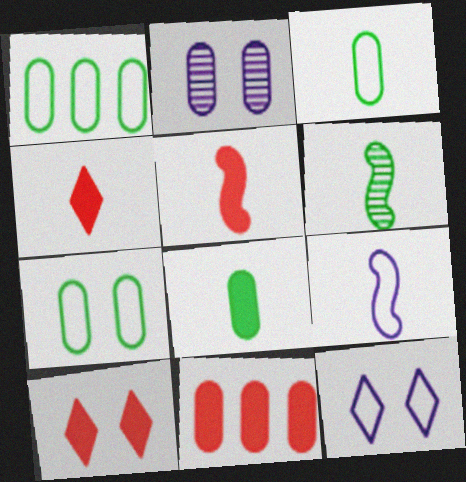[[1, 3, 7], 
[2, 3, 11], 
[5, 6, 9], 
[5, 10, 11], 
[6, 11, 12]]